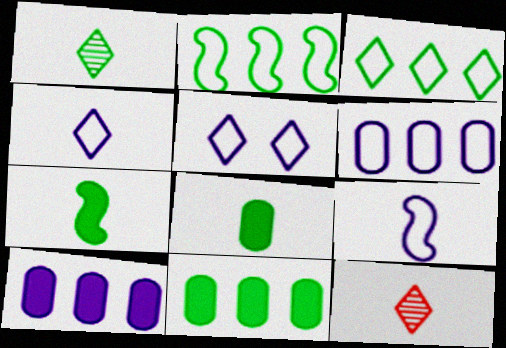[[5, 6, 9], 
[8, 9, 12]]